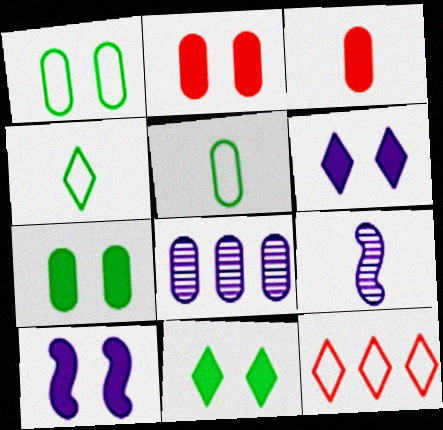[[1, 3, 8], 
[2, 5, 8], 
[2, 10, 11], 
[3, 4, 9], 
[7, 9, 12]]